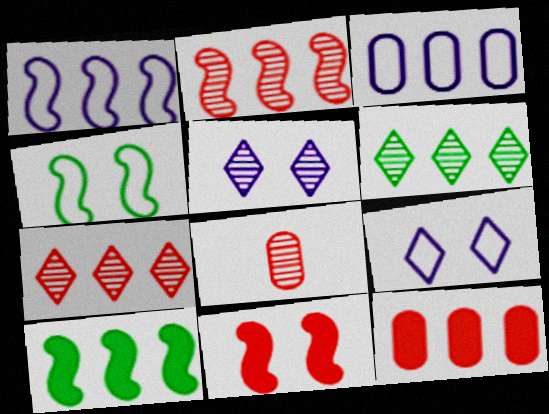[[1, 2, 10], 
[1, 6, 12], 
[3, 7, 10], 
[8, 9, 10]]